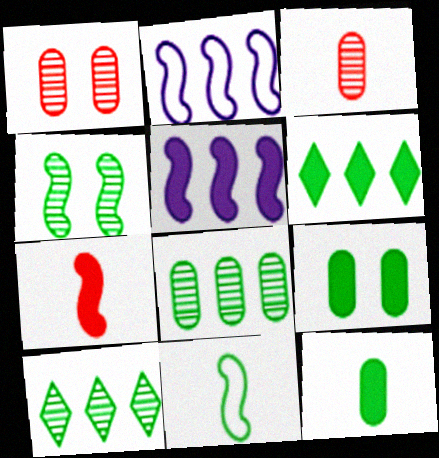[[2, 4, 7], 
[9, 10, 11]]